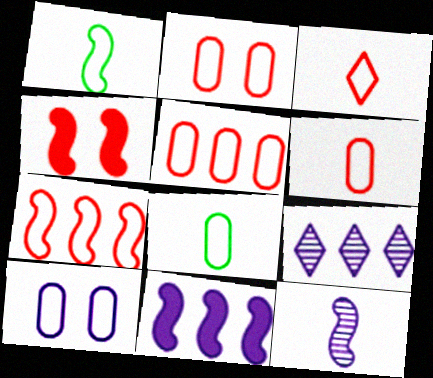[[2, 3, 7], 
[2, 5, 6], 
[4, 8, 9], 
[5, 8, 10]]